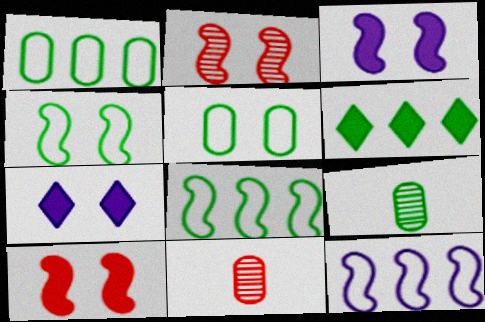[[2, 3, 4], 
[2, 5, 7], 
[4, 6, 9], 
[7, 8, 11]]